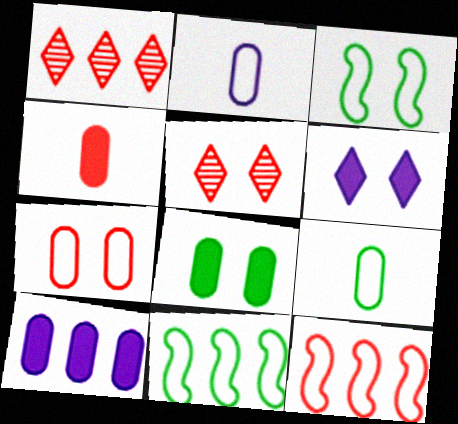[[1, 10, 11], 
[4, 5, 12], 
[4, 8, 10]]